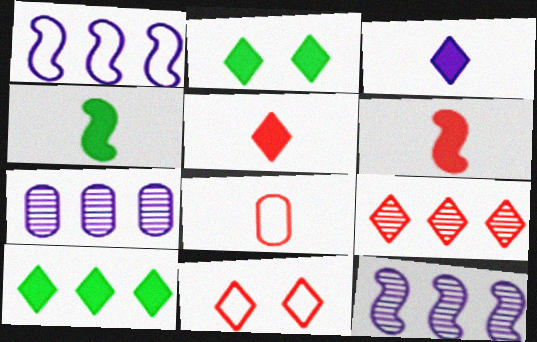[[2, 8, 12], 
[4, 7, 11], 
[5, 9, 11]]